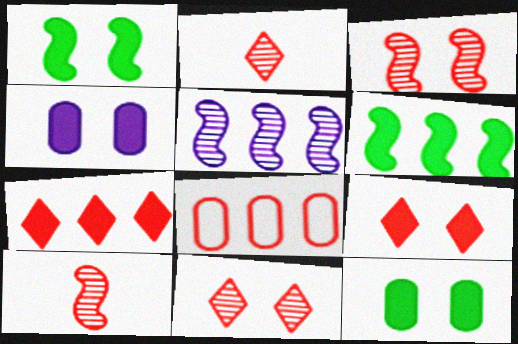[[1, 4, 9], 
[8, 9, 10]]